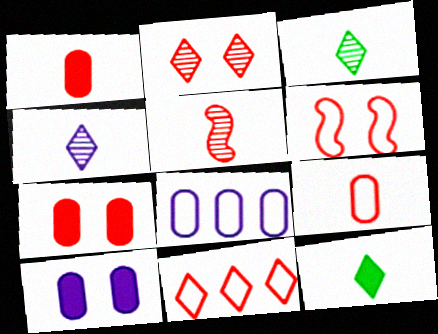[[2, 6, 7], 
[5, 7, 11], 
[6, 9, 11]]